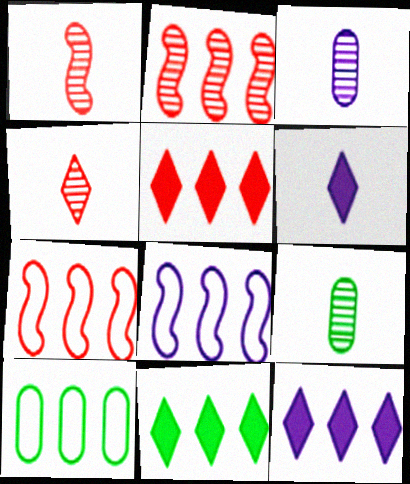[[2, 10, 12], 
[5, 11, 12]]